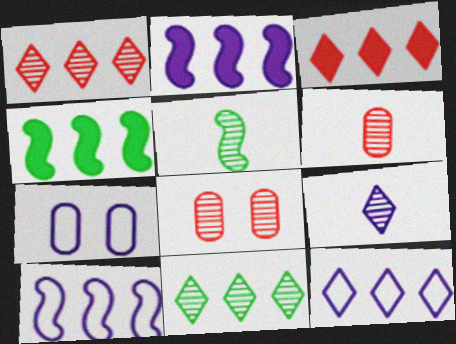[[2, 7, 9], 
[3, 5, 7], 
[3, 11, 12], 
[5, 6, 9]]